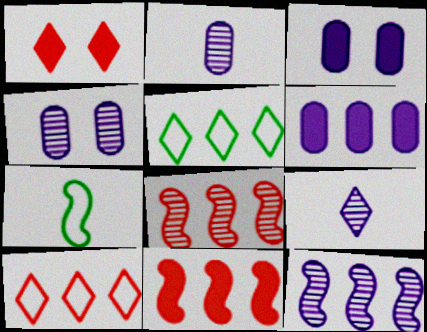[[1, 5, 9], 
[4, 9, 12], 
[5, 6, 8]]